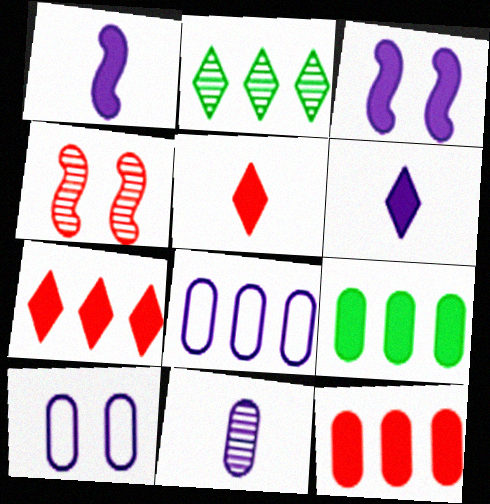[[2, 4, 11], 
[3, 5, 9]]